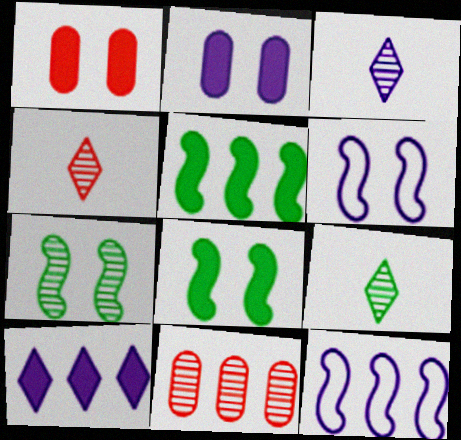[[1, 9, 12], 
[2, 3, 12], 
[3, 4, 9], 
[3, 7, 11]]